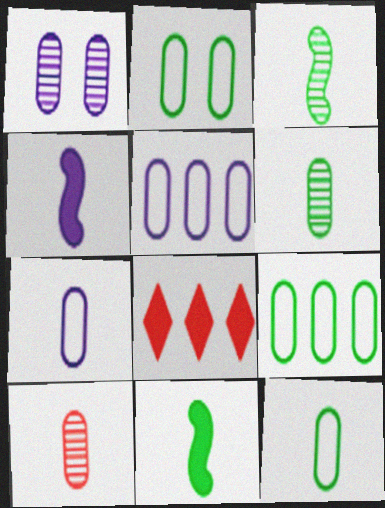[[2, 9, 12]]